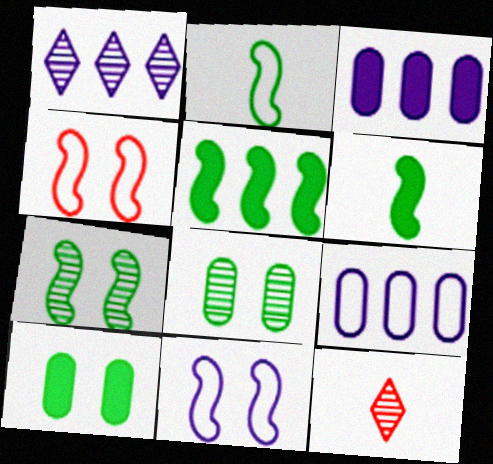[[2, 5, 7]]